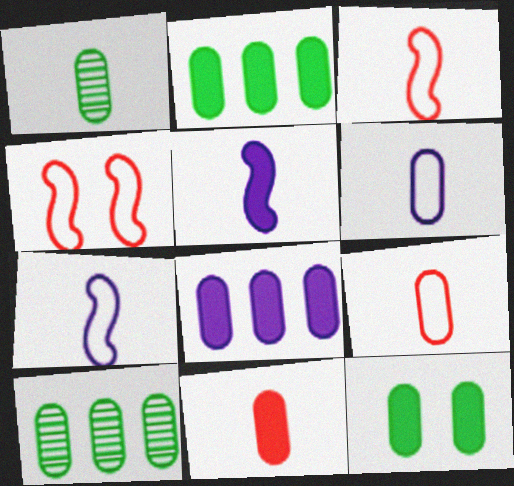[[1, 6, 11], 
[8, 11, 12]]